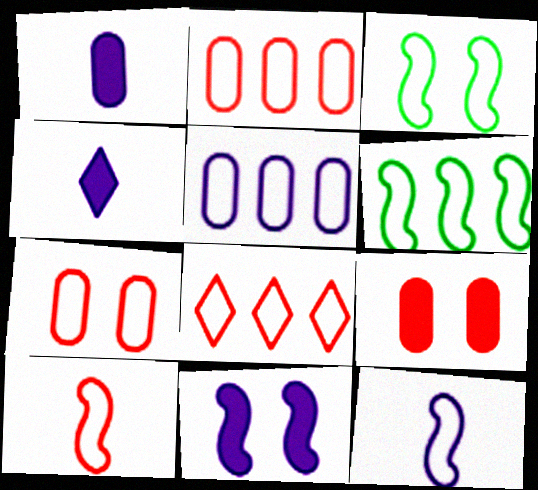[[5, 6, 8], 
[7, 8, 10]]